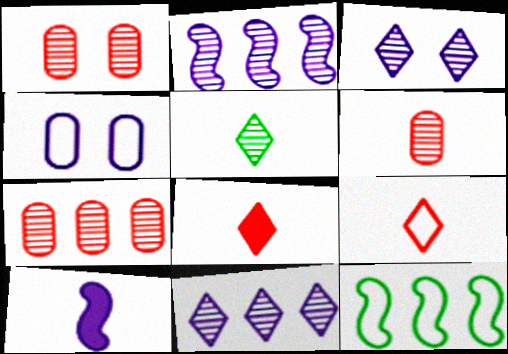[[1, 2, 5], 
[1, 6, 7], 
[4, 9, 12], 
[4, 10, 11]]